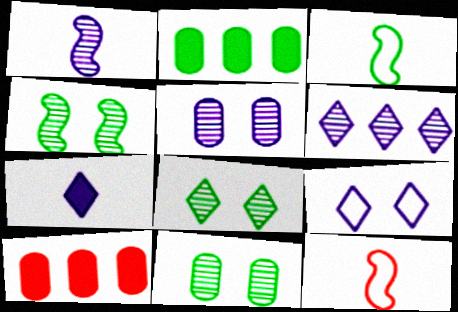[[1, 5, 6], 
[2, 3, 8], 
[4, 8, 11], 
[6, 7, 9]]